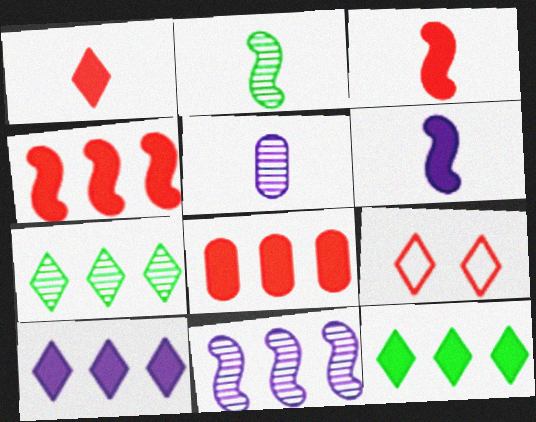[]